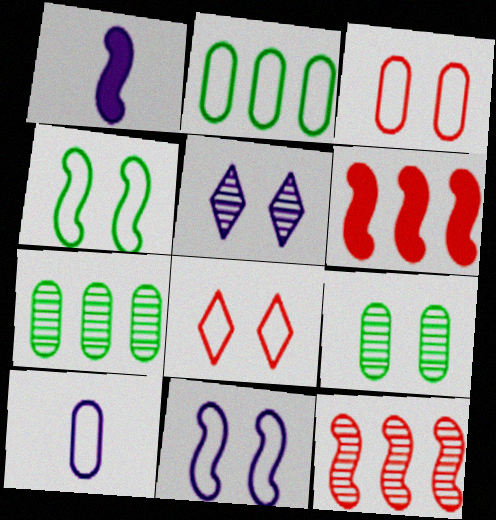[[1, 4, 12], 
[1, 7, 8], 
[2, 3, 10]]